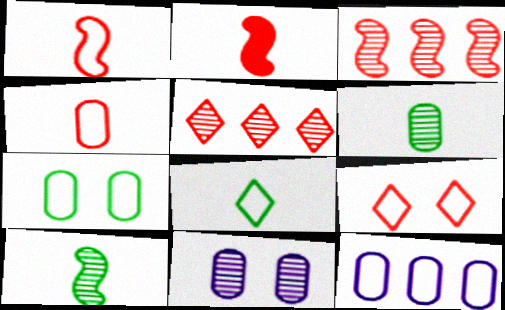[[4, 7, 12], 
[5, 10, 11]]